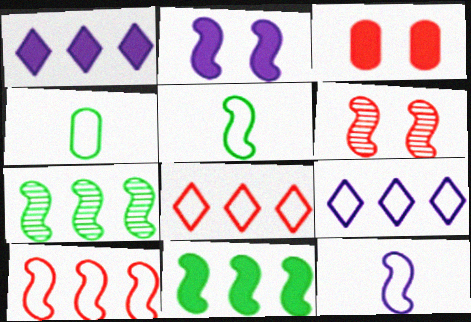[[1, 4, 6], 
[6, 11, 12]]